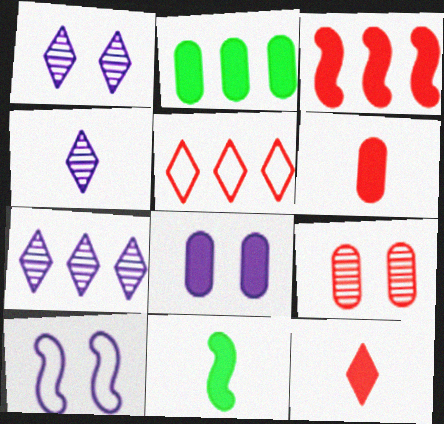[[1, 4, 7], 
[1, 8, 10], 
[2, 6, 8]]